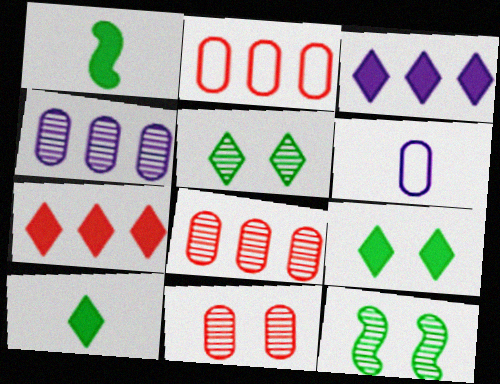[[6, 7, 12]]